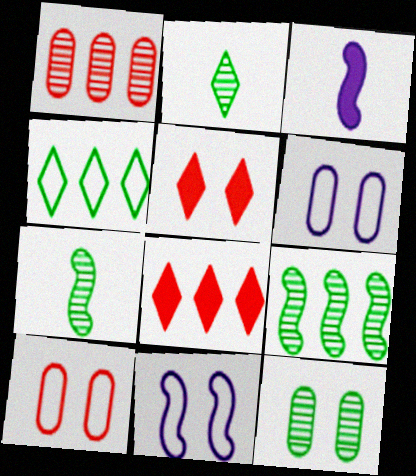[[2, 9, 12], 
[5, 11, 12], 
[6, 7, 8]]